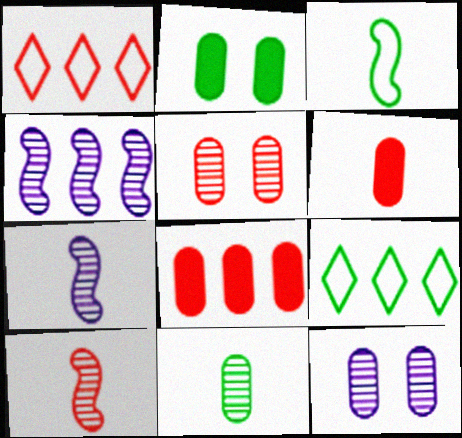[[1, 2, 7], 
[4, 8, 9]]